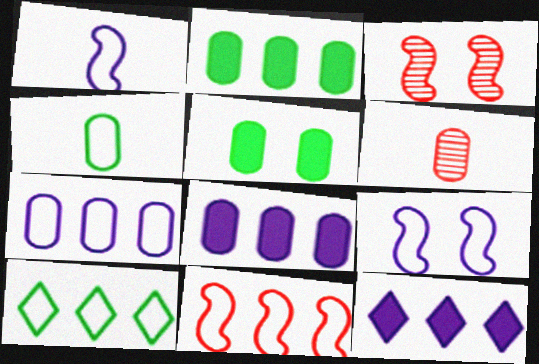[[3, 4, 12], 
[5, 6, 7], 
[7, 10, 11]]